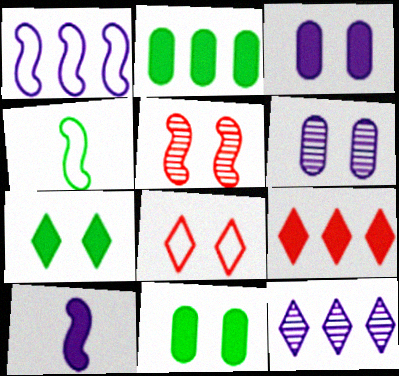[[4, 6, 9], 
[9, 10, 11]]